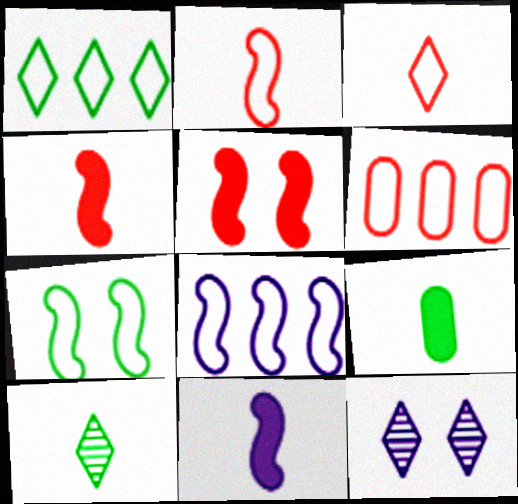[[1, 6, 8], 
[2, 7, 8]]